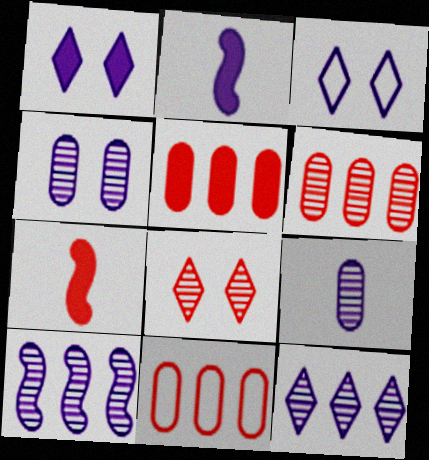[[5, 6, 11], 
[7, 8, 11]]